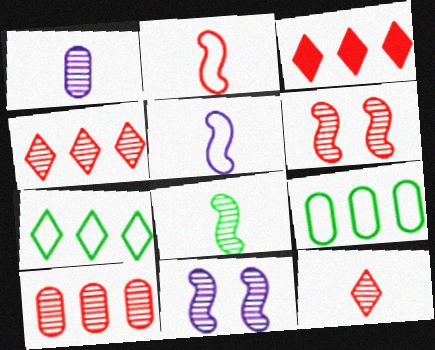[[1, 8, 12], 
[6, 10, 12]]